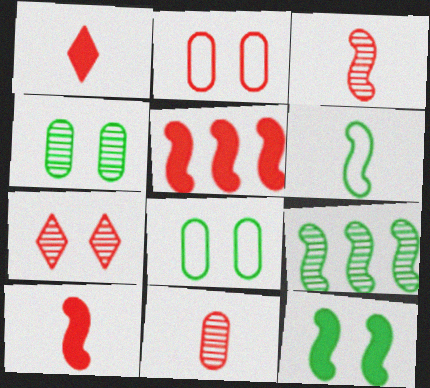[[6, 9, 12]]